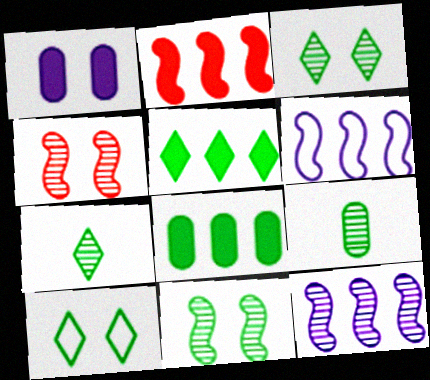[[1, 4, 10], 
[5, 7, 10]]